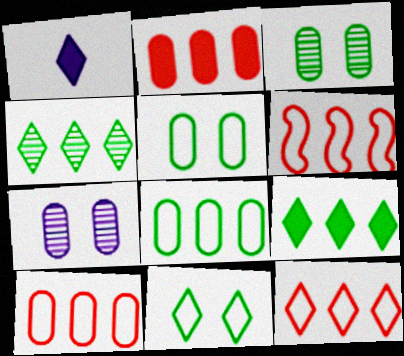[[1, 3, 6], 
[6, 10, 12]]